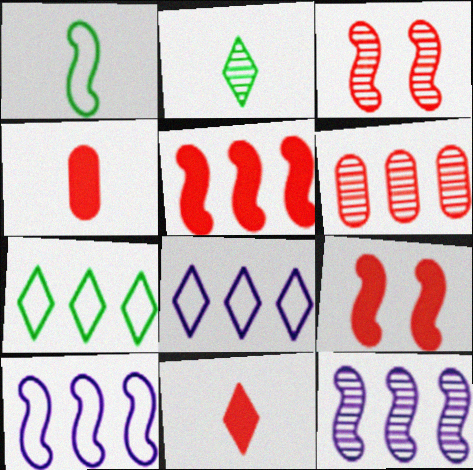[[1, 9, 12]]